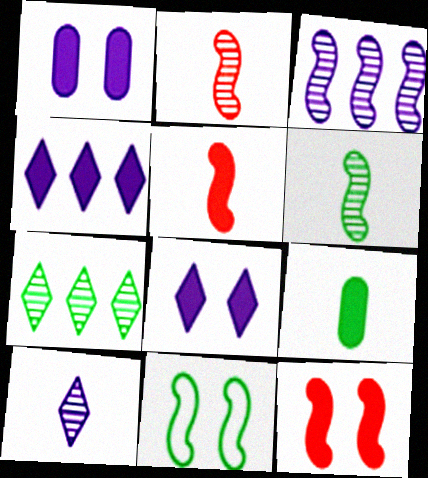[[3, 5, 11], 
[4, 9, 12], 
[7, 9, 11]]